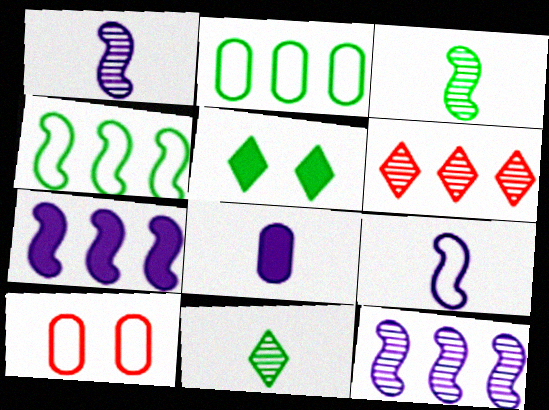[[2, 3, 5], 
[2, 6, 7], 
[7, 10, 11]]